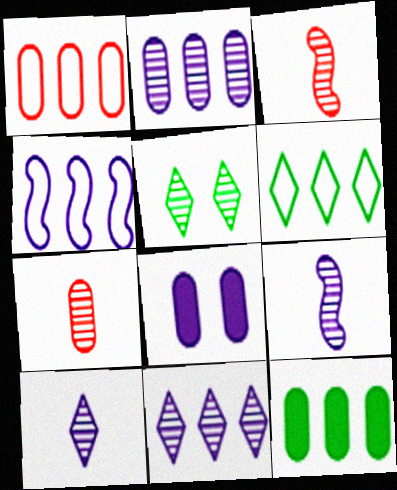[[1, 2, 12], 
[1, 4, 6], 
[2, 3, 5], 
[3, 6, 8], 
[4, 8, 10]]